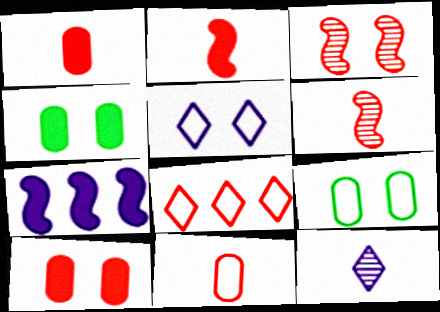[[1, 3, 8], 
[3, 4, 5], 
[6, 8, 10]]